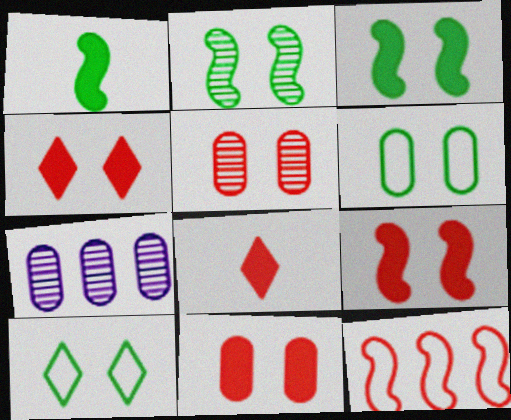[[4, 9, 11], 
[5, 8, 12]]